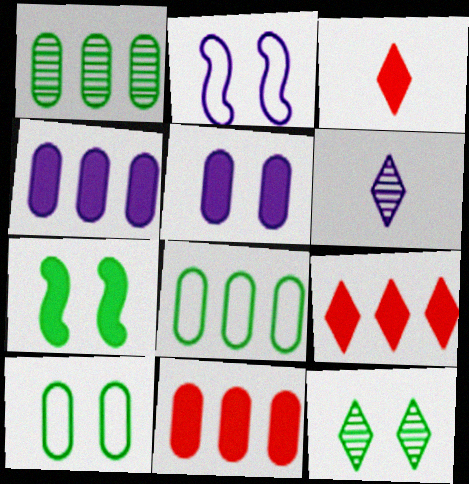[[1, 2, 3], 
[2, 4, 6], 
[3, 4, 7], 
[7, 10, 12]]